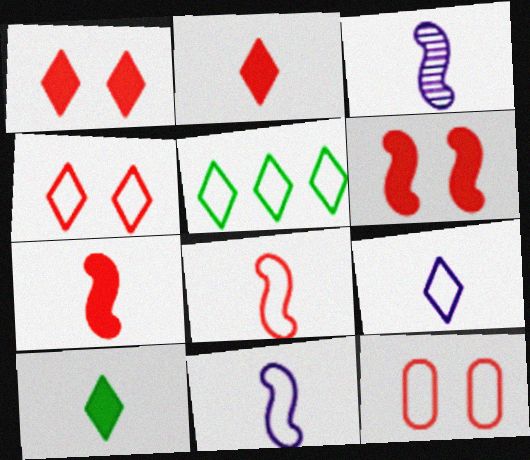[[4, 5, 9], 
[5, 11, 12]]